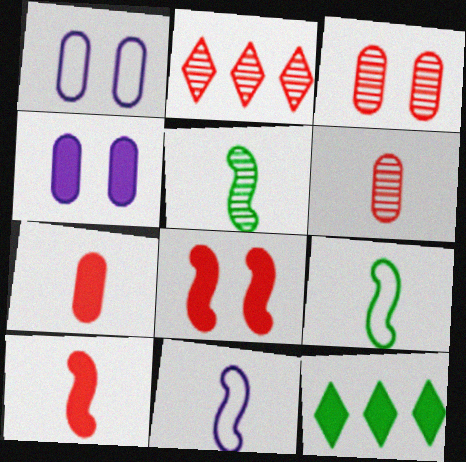[[2, 4, 9], 
[3, 11, 12], 
[4, 10, 12], 
[5, 10, 11]]